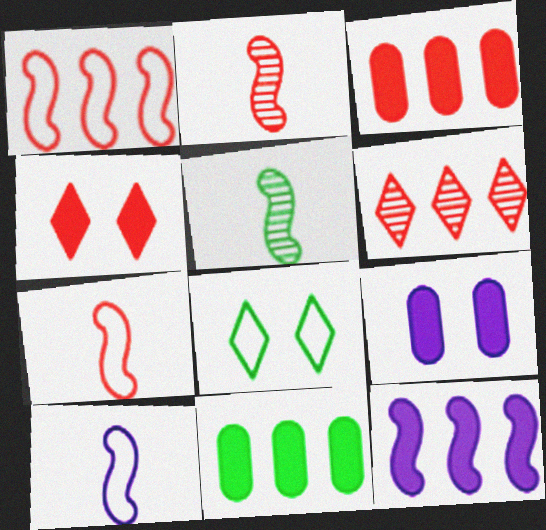[[1, 3, 6], 
[5, 8, 11]]